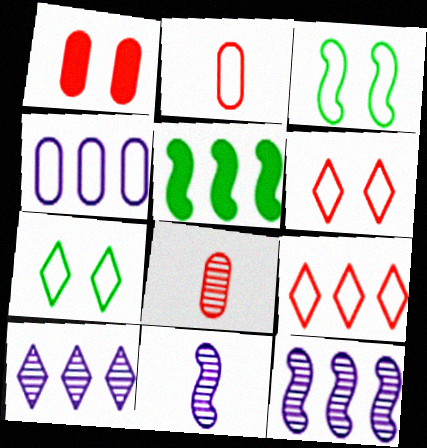[]